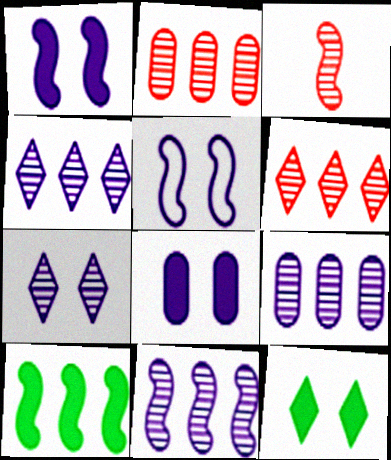[[3, 5, 10], 
[4, 9, 11], 
[5, 7, 8]]